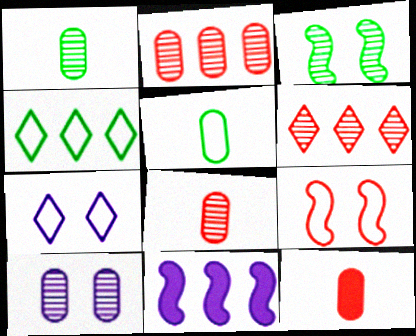[[1, 2, 10], 
[2, 4, 11], 
[6, 9, 12]]